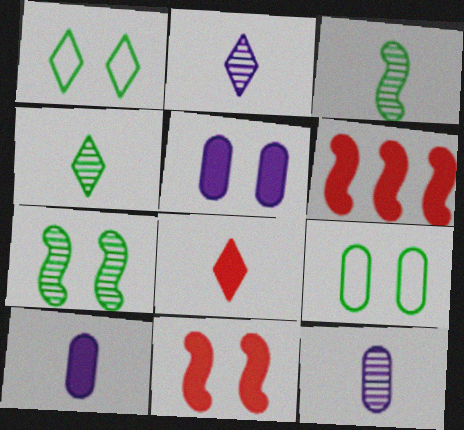[[1, 6, 12], 
[2, 6, 9]]